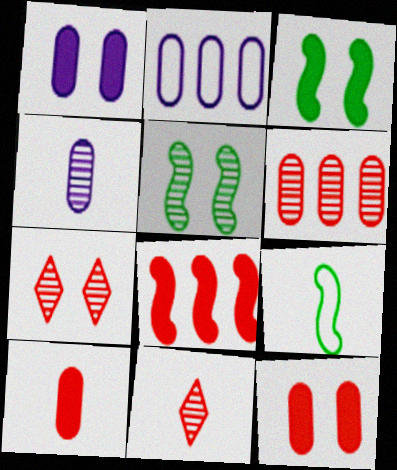[[1, 2, 4], 
[2, 3, 11]]